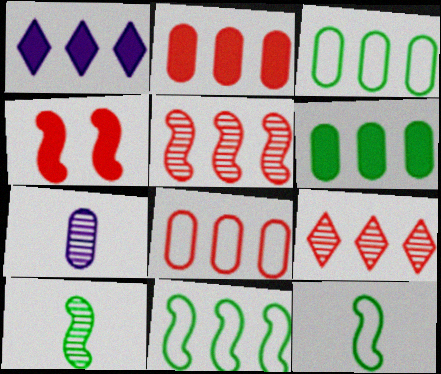[[1, 3, 5]]